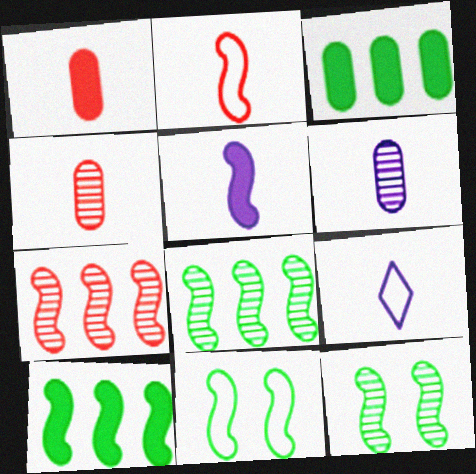[[5, 6, 9], 
[5, 7, 11]]